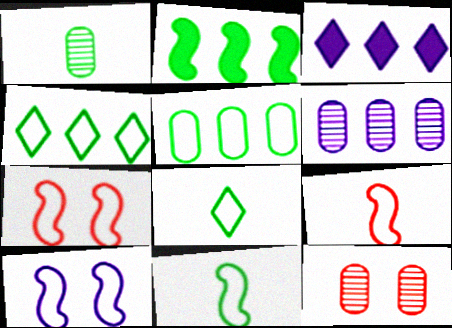[[1, 3, 7], 
[1, 6, 12], 
[3, 11, 12]]